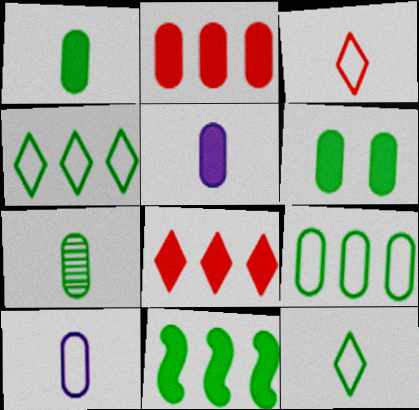[[2, 5, 6], 
[6, 7, 9]]